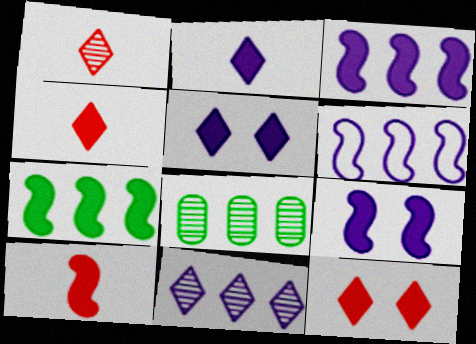[[7, 9, 10]]